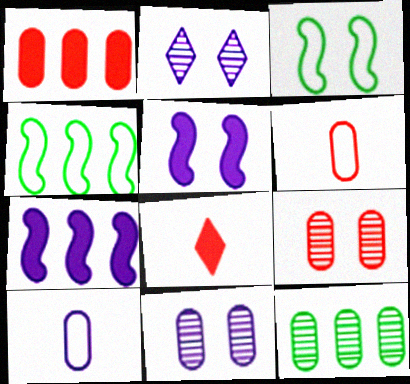[[1, 6, 9], 
[2, 7, 10], 
[4, 8, 11]]